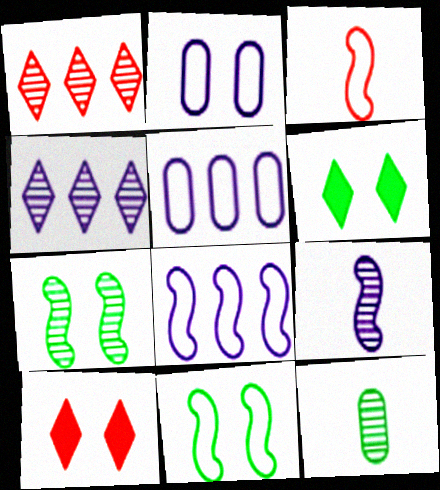[[2, 7, 10], 
[3, 8, 11], 
[8, 10, 12]]